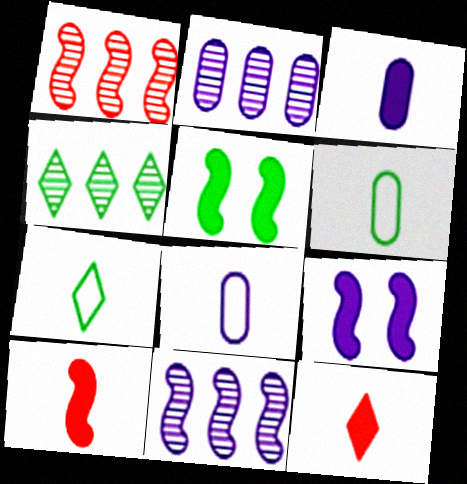[[1, 2, 4], 
[4, 5, 6]]